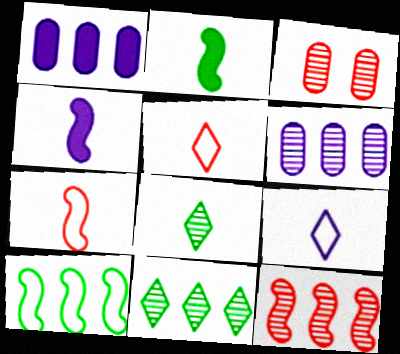[[6, 11, 12]]